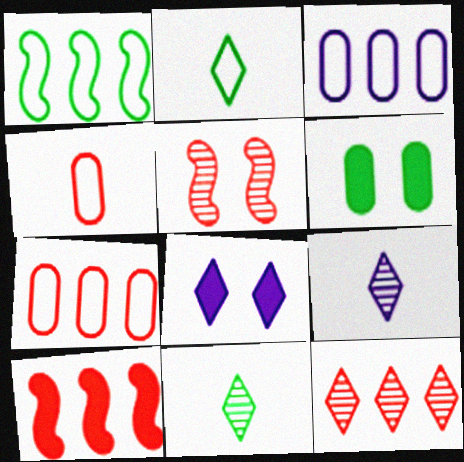[[1, 6, 11], 
[2, 8, 12], 
[7, 10, 12]]